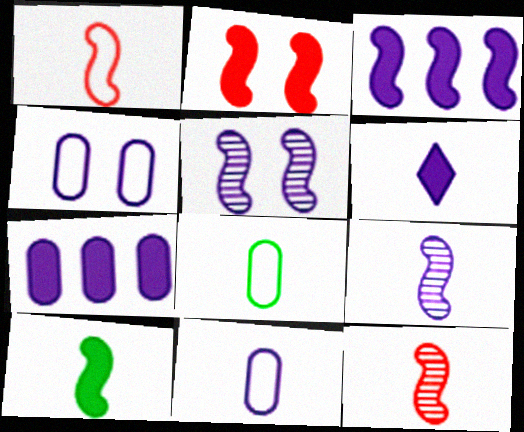[[1, 9, 10], 
[2, 3, 10], 
[6, 8, 12], 
[6, 9, 11]]